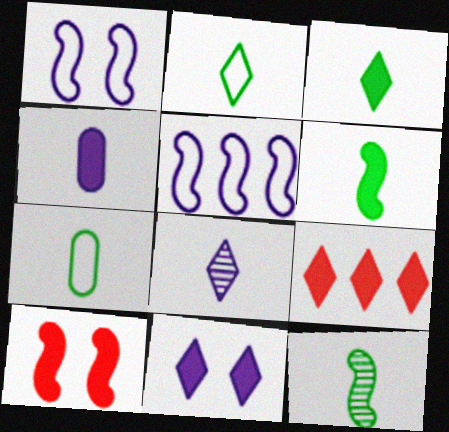[[3, 7, 12], 
[3, 9, 11], 
[5, 10, 12]]